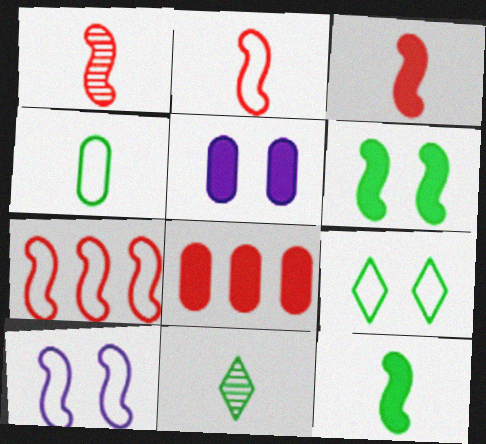[[1, 2, 3], 
[4, 11, 12], 
[5, 7, 11], 
[8, 10, 11]]